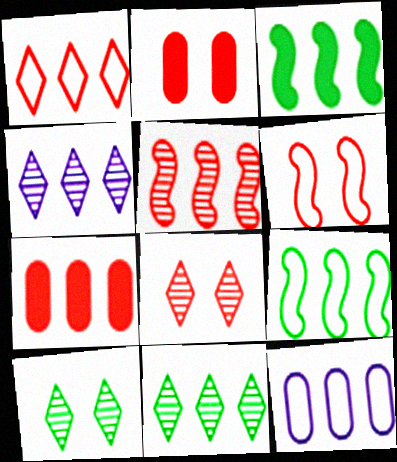[[1, 5, 7], 
[1, 9, 12], 
[2, 6, 8], 
[4, 7, 9]]